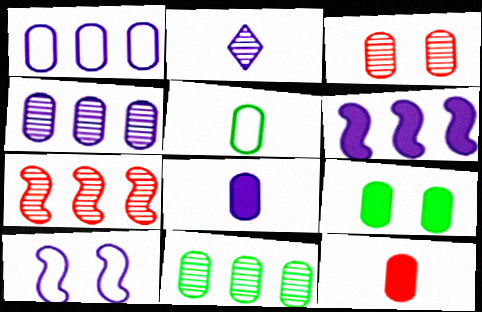[[5, 9, 11]]